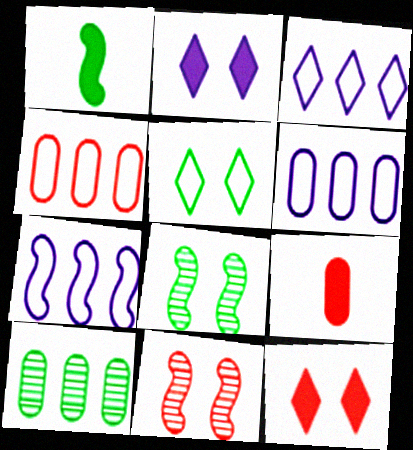[[1, 5, 10], 
[1, 7, 11], 
[3, 6, 7], 
[3, 8, 9]]